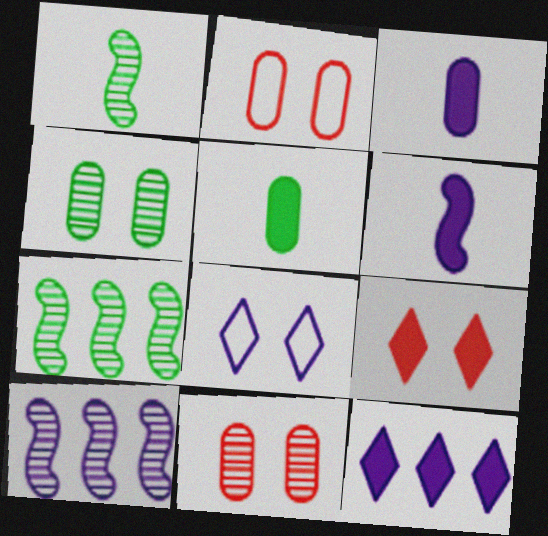[[1, 2, 12], 
[3, 8, 10]]